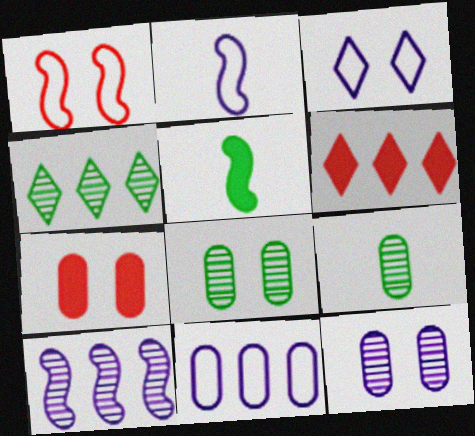[[1, 5, 10], 
[2, 3, 11], 
[2, 4, 7], 
[2, 6, 8], 
[7, 9, 11]]